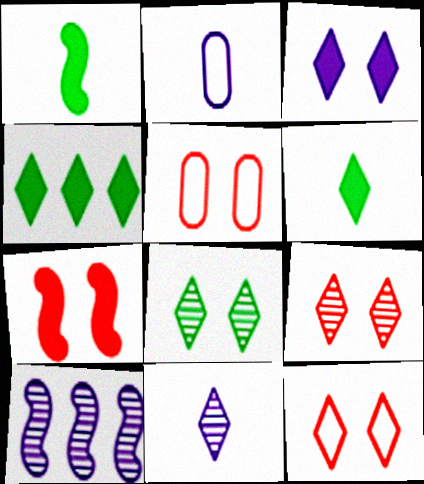[[2, 3, 10], 
[3, 8, 12], 
[4, 11, 12], 
[5, 6, 10], 
[5, 7, 9]]